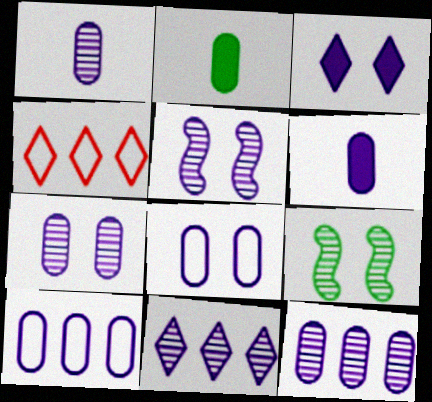[[1, 5, 11], 
[1, 7, 12], 
[2, 4, 5], 
[3, 5, 8], 
[4, 6, 9], 
[6, 7, 10], 
[6, 8, 12]]